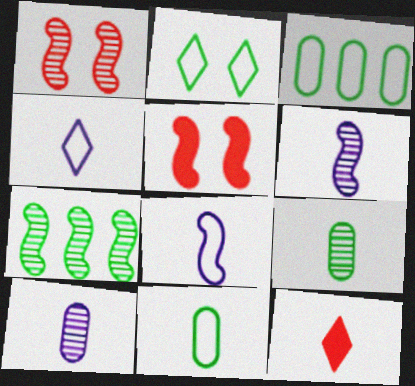[[1, 6, 7], 
[5, 7, 8], 
[6, 11, 12], 
[8, 9, 12]]